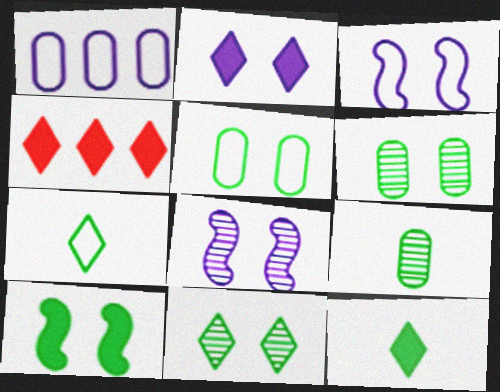[[2, 4, 12], 
[3, 4, 9], 
[5, 10, 11]]